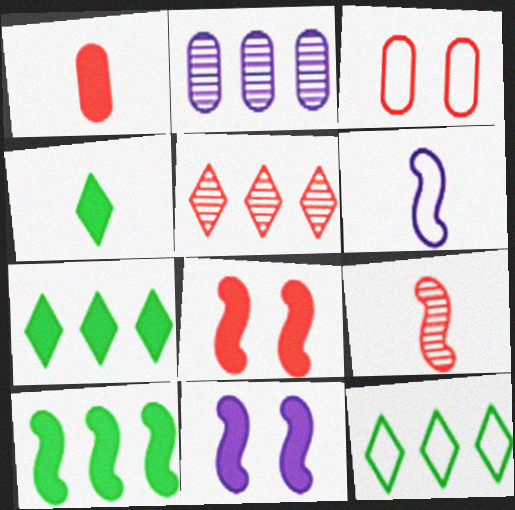[[1, 7, 11], 
[3, 6, 12]]